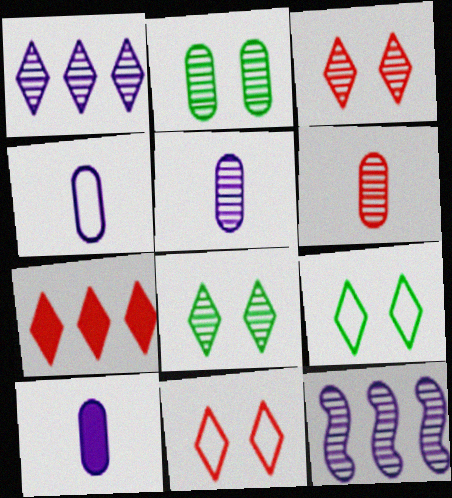[[4, 5, 10], 
[6, 8, 12]]